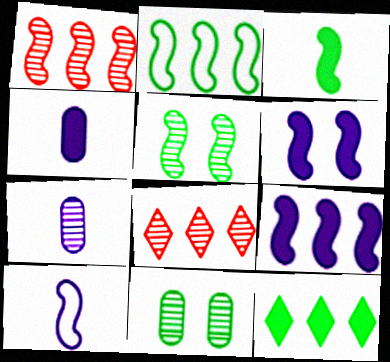[[1, 2, 9], 
[2, 3, 5], 
[5, 7, 8]]